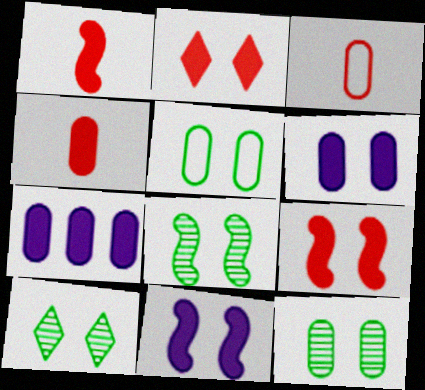[[3, 7, 12], 
[8, 10, 12]]